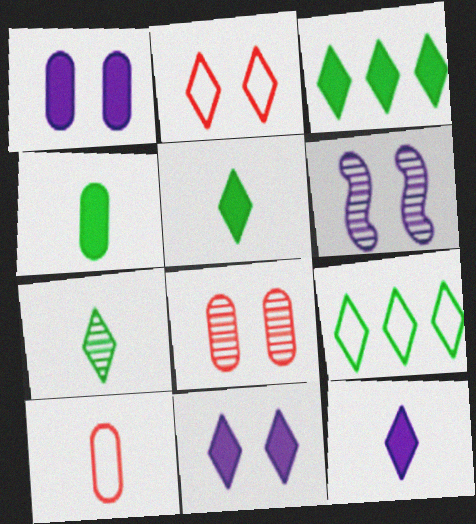[[3, 6, 10]]